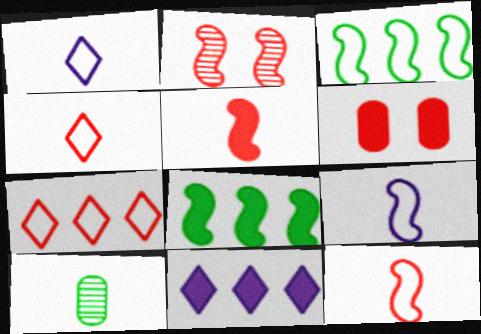[[1, 5, 10], 
[2, 8, 9]]